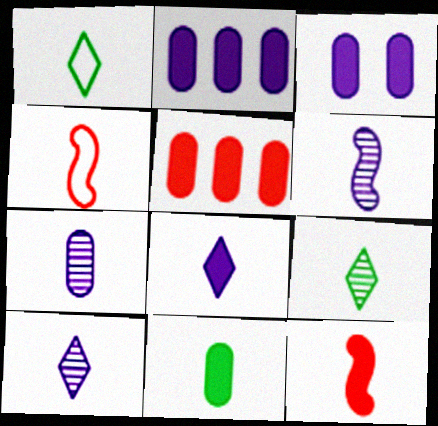[[1, 7, 12], 
[3, 5, 11], 
[4, 10, 11], 
[6, 7, 10], 
[8, 11, 12]]